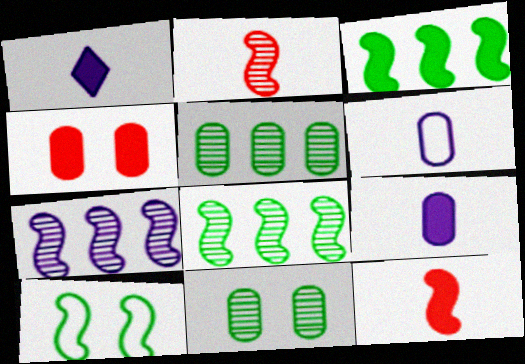[[1, 3, 4], 
[4, 5, 6], 
[7, 10, 12]]